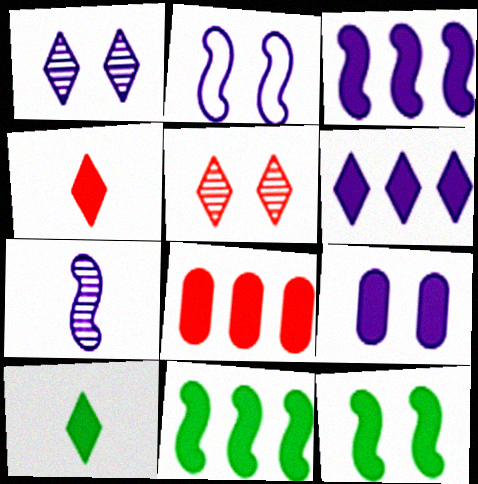[[1, 2, 9], 
[2, 3, 7], 
[4, 9, 11], 
[6, 8, 11]]